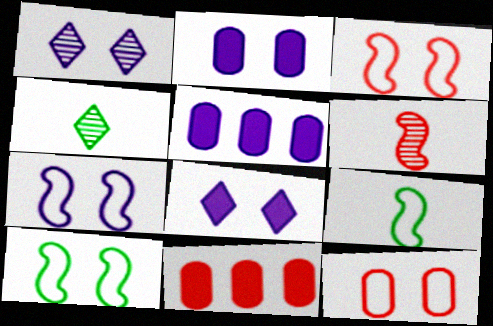[[1, 2, 7], 
[1, 9, 11], 
[3, 4, 5], 
[3, 7, 10], 
[4, 7, 11]]